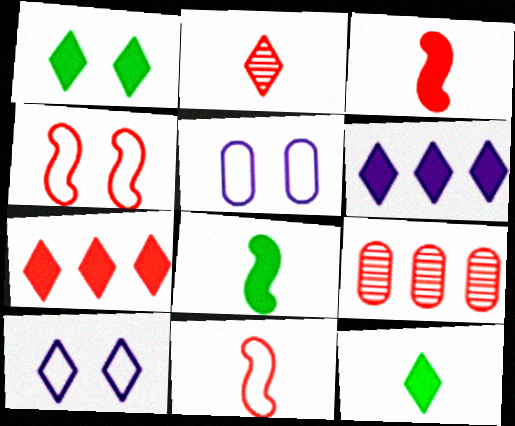[[8, 9, 10]]